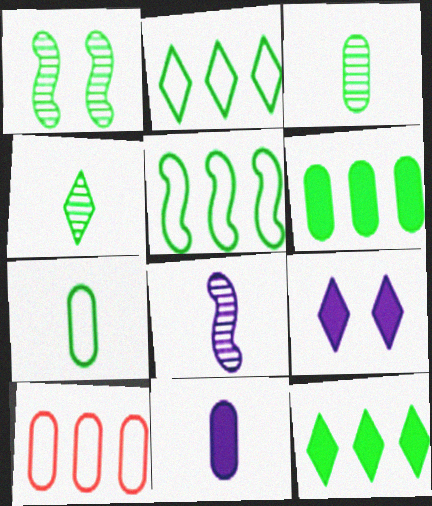[[1, 7, 12]]